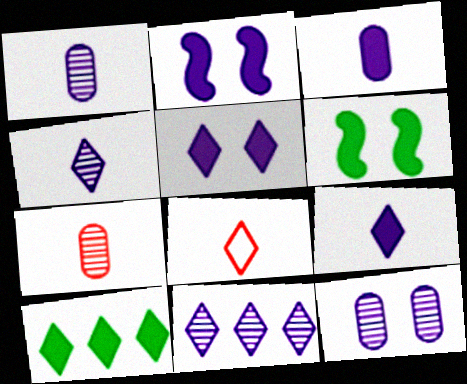[]